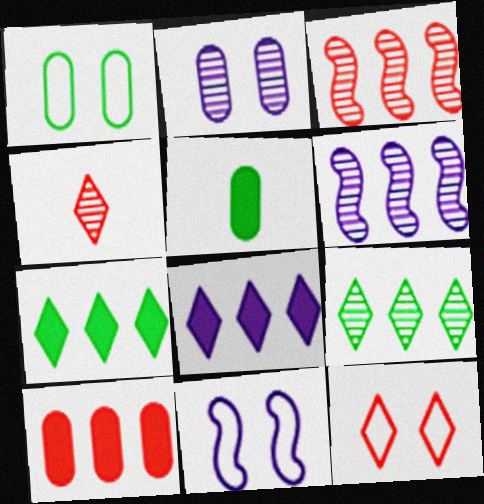[[1, 11, 12], 
[5, 6, 12]]